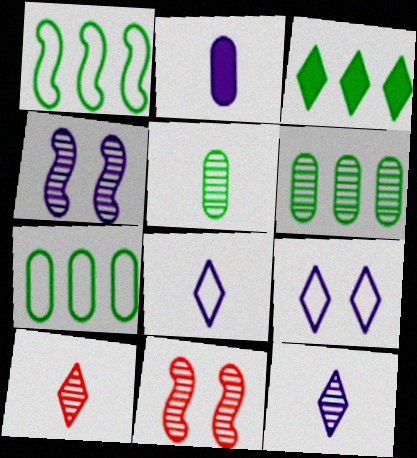[[1, 3, 6], 
[3, 9, 10], 
[4, 6, 10], 
[6, 11, 12]]